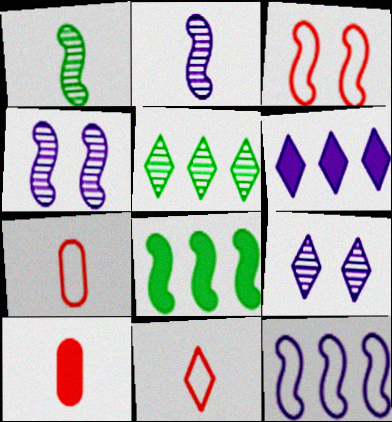[[2, 3, 8], 
[7, 8, 9]]